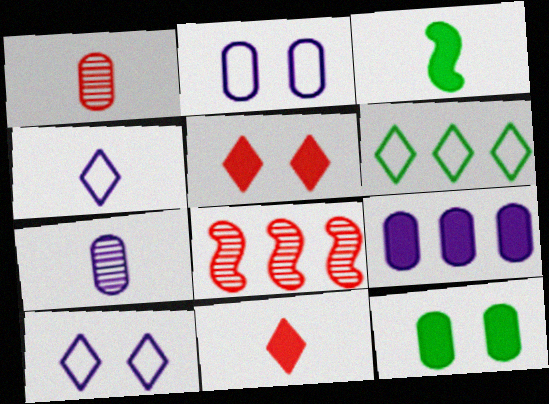[[1, 3, 4], 
[2, 7, 9], 
[3, 5, 9], 
[4, 8, 12], 
[6, 8, 9]]